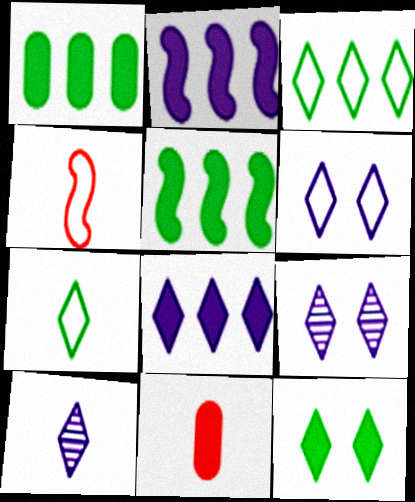[[1, 4, 9], 
[2, 11, 12], 
[6, 8, 10]]